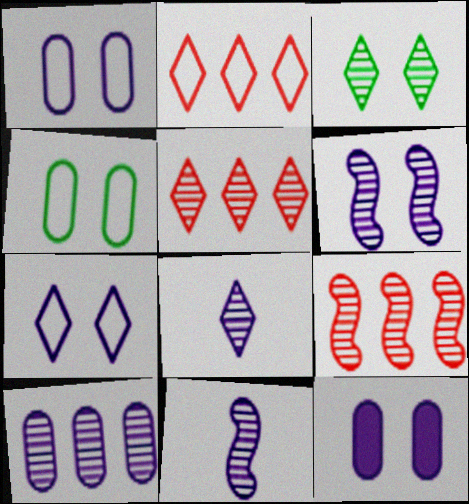[[3, 5, 8], 
[6, 7, 12], 
[6, 8, 10]]